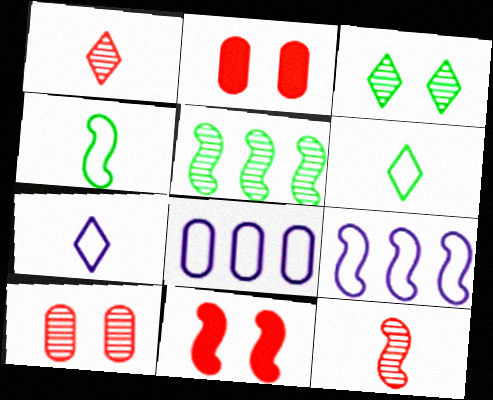[[2, 5, 7]]